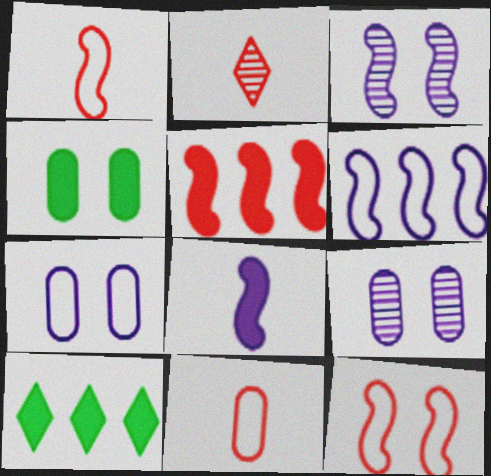[[1, 9, 10], 
[2, 4, 6], 
[3, 6, 8], 
[3, 10, 11]]